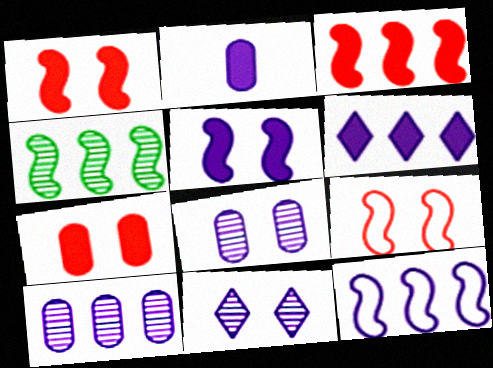[[2, 5, 6], 
[2, 11, 12], 
[3, 4, 12], 
[6, 10, 12]]